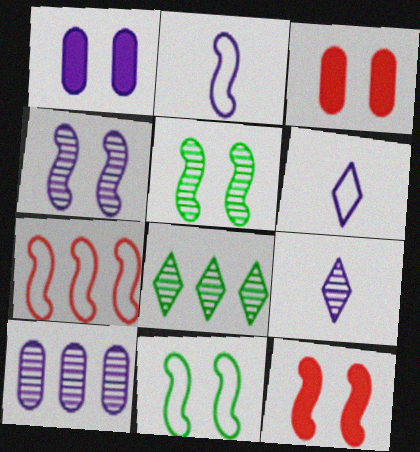[[2, 3, 8], 
[2, 7, 11], 
[4, 9, 10], 
[4, 11, 12]]